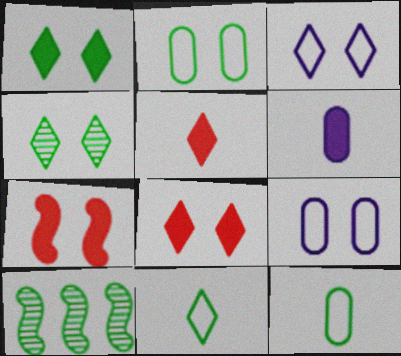[[1, 10, 12], 
[3, 4, 8], 
[4, 7, 9], 
[5, 9, 10]]